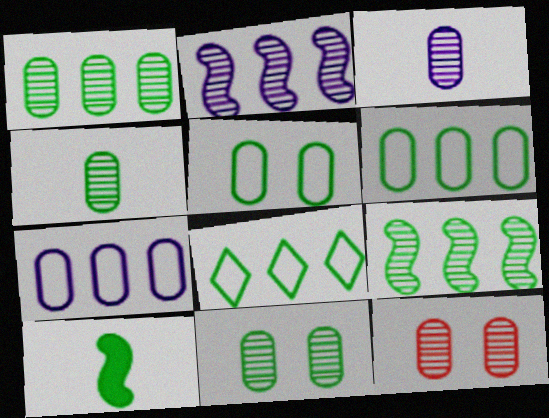[[1, 3, 12], 
[1, 4, 11], 
[8, 10, 11]]